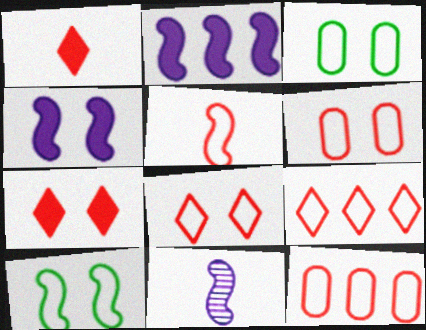[[5, 6, 9], 
[5, 8, 12]]